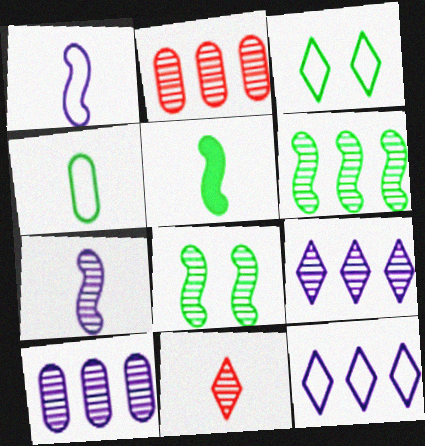[[2, 6, 9], 
[8, 10, 11]]